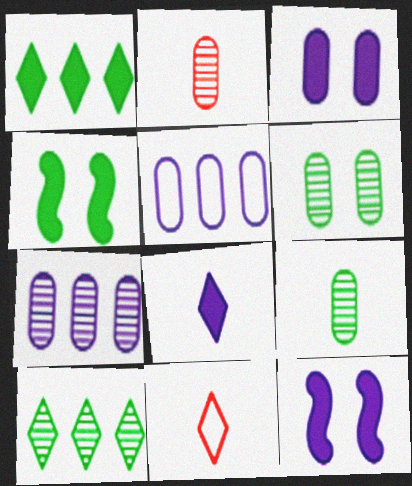[[2, 6, 7], 
[4, 7, 11]]